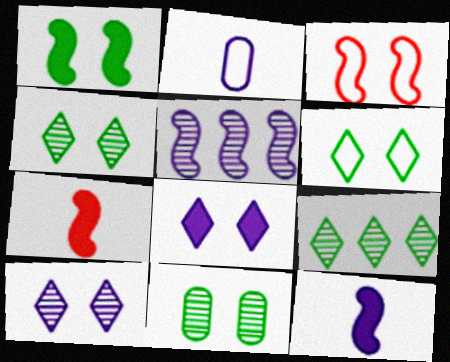[[1, 6, 11], 
[2, 5, 8], 
[3, 8, 11]]